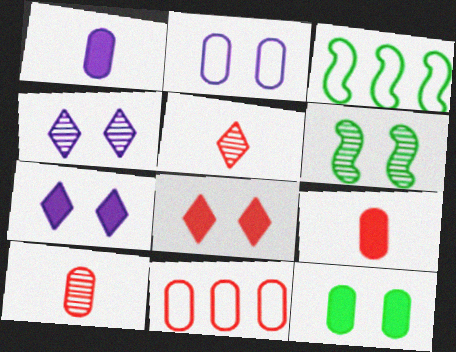[[2, 6, 8], 
[3, 4, 9], 
[3, 7, 10]]